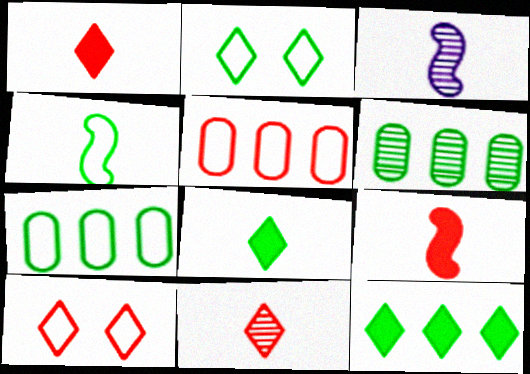[[2, 4, 7], 
[3, 4, 9]]